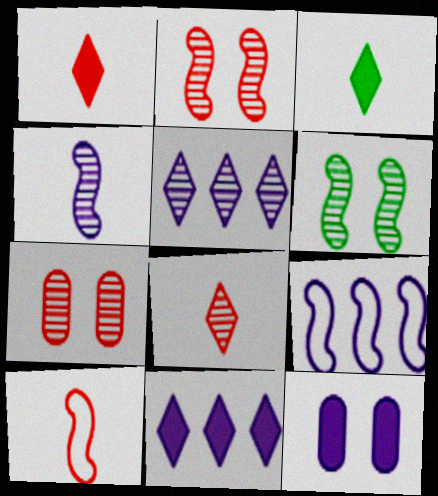[[3, 7, 9]]